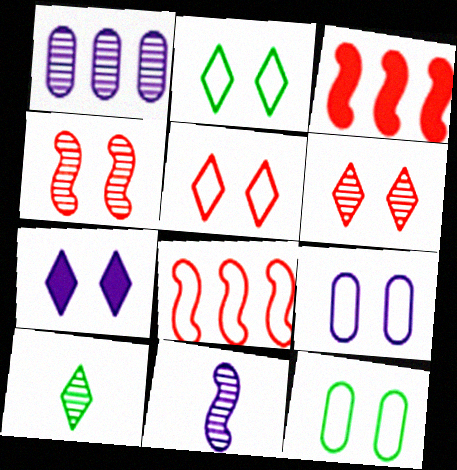[[1, 4, 10], 
[2, 6, 7], 
[3, 9, 10], 
[4, 7, 12]]